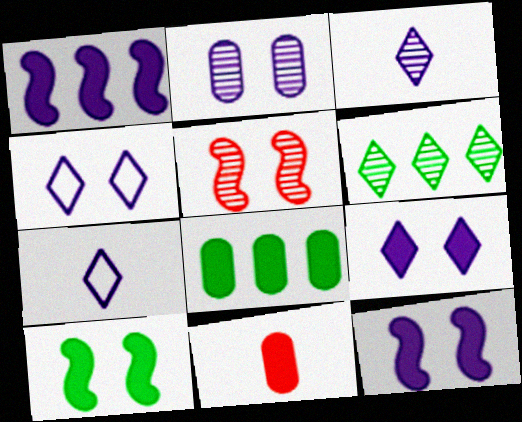[[1, 2, 7], 
[2, 4, 12], 
[5, 7, 8]]